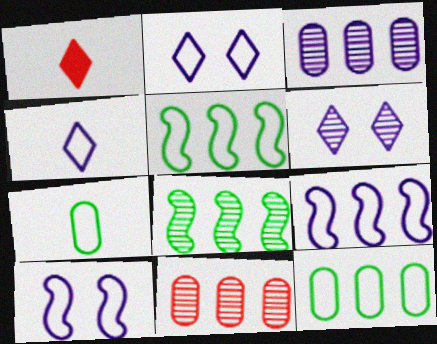[]